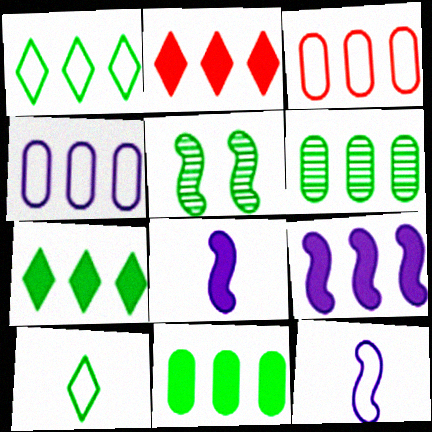[[2, 9, 11], 
[5, 10, 11]]